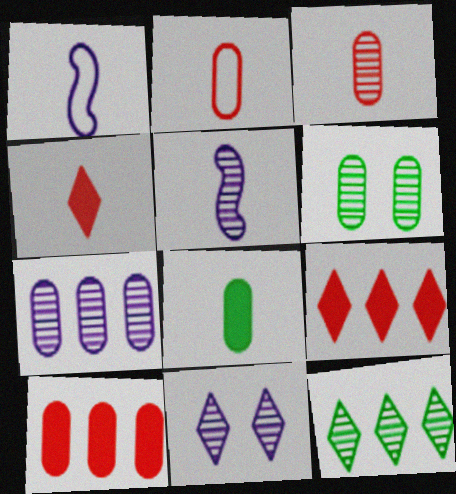[[1, 6, 9], 
[3, 6, 7], 
[5, 7, 11]]